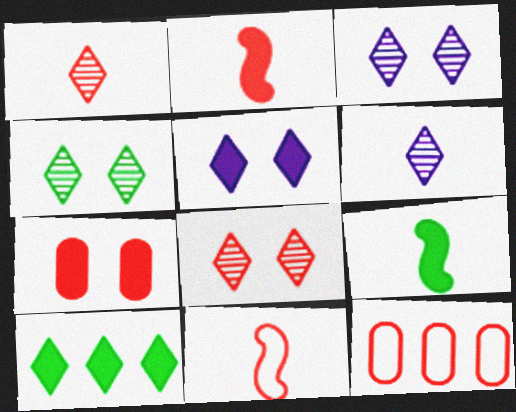[[2, 8, 12], 
[3, 4, 8], 
[3, 9, 12]]